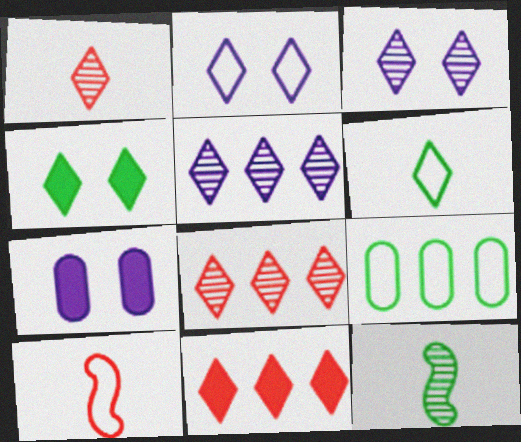[[2, 9, 10], 
[3, 6, 11], 
[4, 9, 12]]